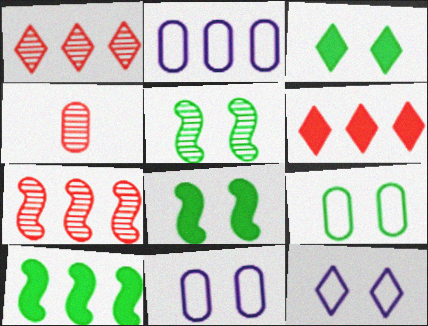[[1, 2, 10], 
[3, 5, 9], 
[4, 10, 12]]